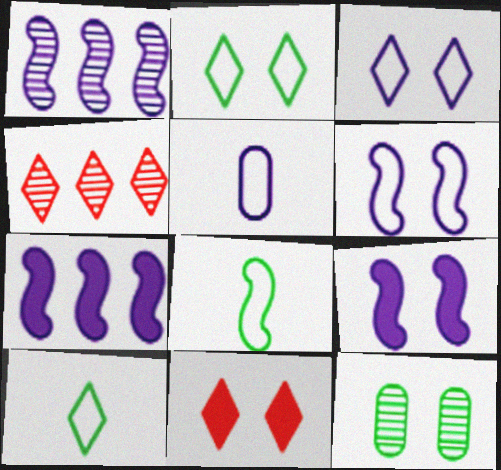[[6, 11, 12]]